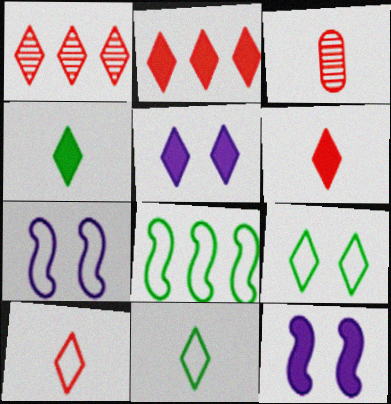[[1, 5, 11], 
[2, 4, 5], 
[3, 5, 8]]